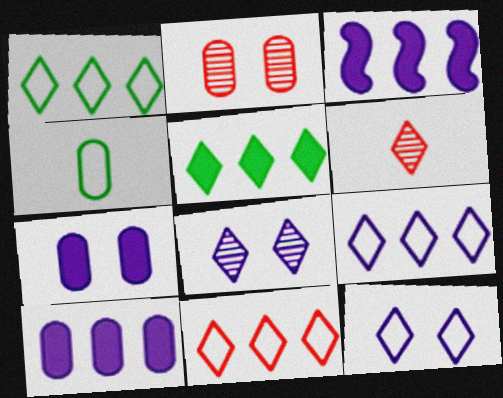[[1, 9, 11], 
[2, 4, 10], 
[5, 6, 12]]